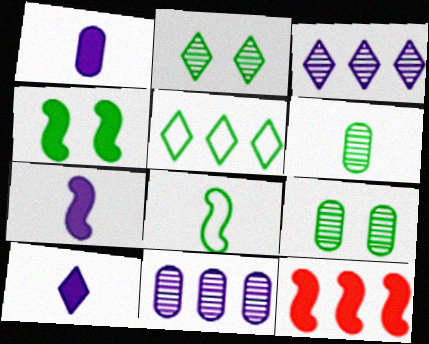[[1, 7, 10], 
[4, 5, 6], 
[4, 7, 12], 
[5, 11, 12]]